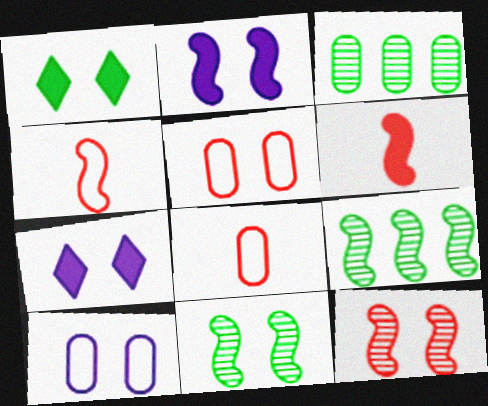[[1, 10, 12], 
[2, 4, 9], 
[3, 4, 7], 
[5, 7, 11], 
[7, 8, 9]]